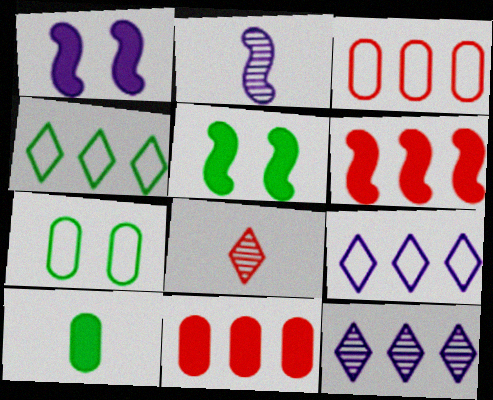[]